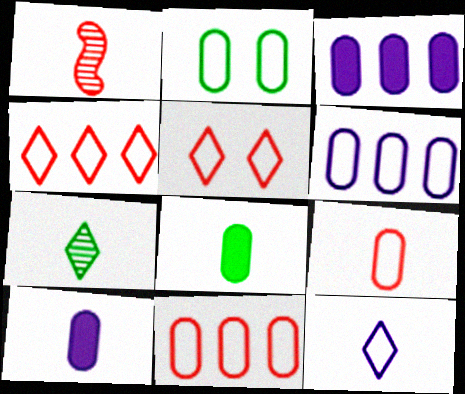[[1, 8, 12], 
[2, 6, 9]]